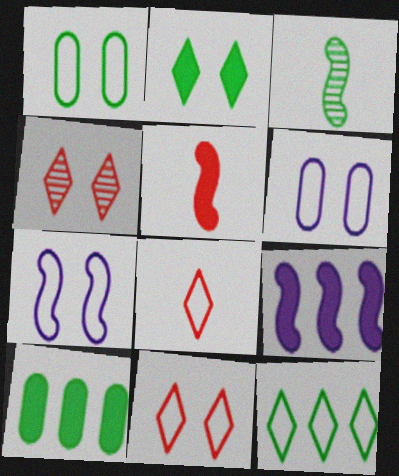[[1, 7, 11]]